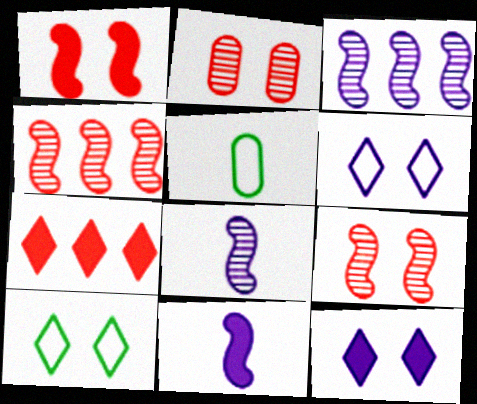[[4, 5, 12]]